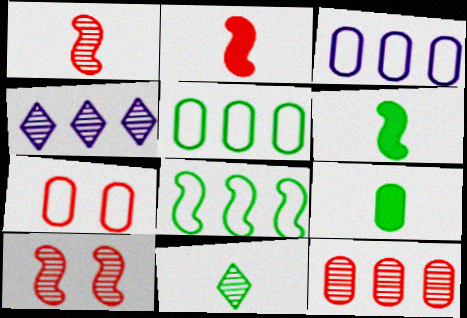[[4, 6, 7]]